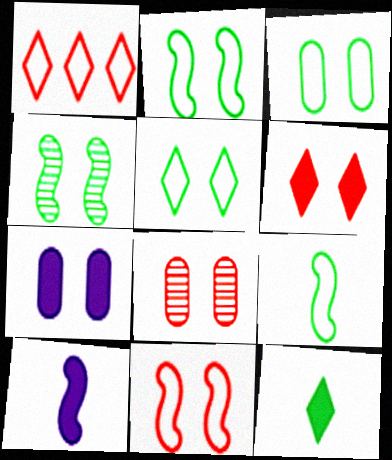[[2, 3, 5], 
[3, 7, 8], 
[6, 8, 11]]